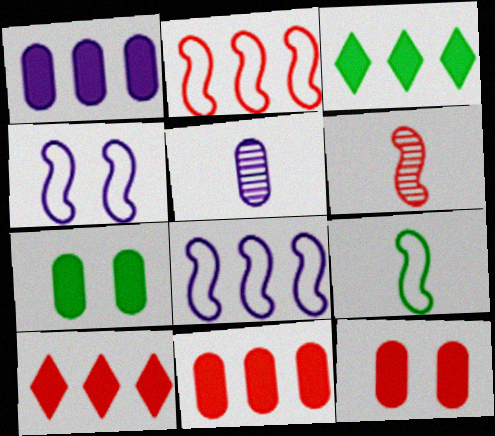[[2, 4, 9]]